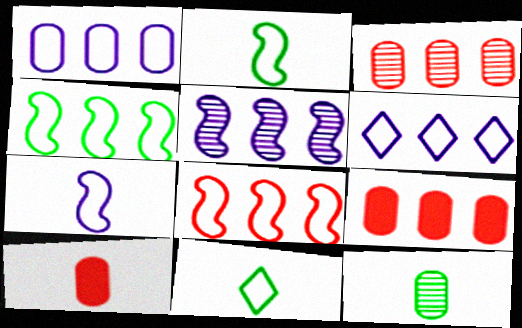[]